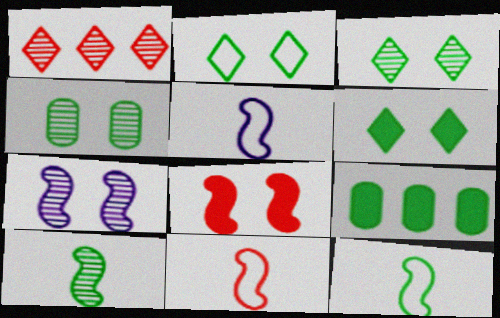[[2, 3, 6], 
[2, 9, 10], 
[3, 9, 12], 
[5, 11, 12]]